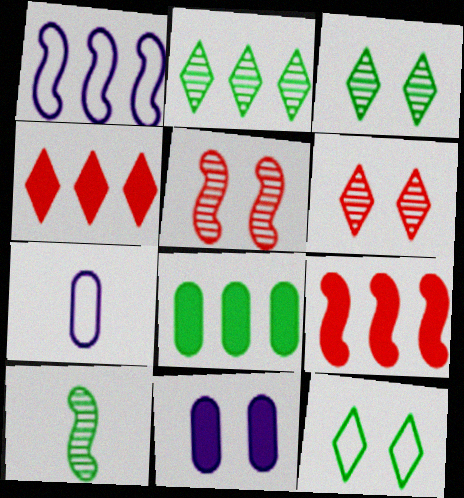[[3, 7, 9], 
[5, 11, 12], 
[8, 10, 12]]